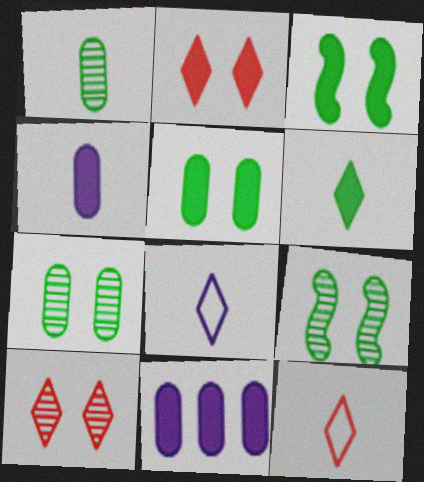[[9, 11, 12]]